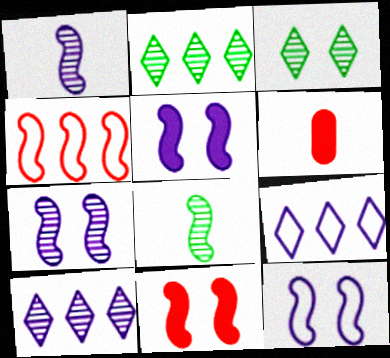[[2, 6, 12], 
[4, 5, 8], 
[5, 7, 12]]